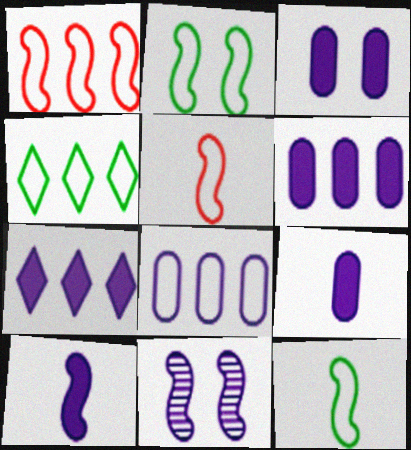[[1, 4, 8], 
[3, 6, 9], 
[3, 7, 10]]